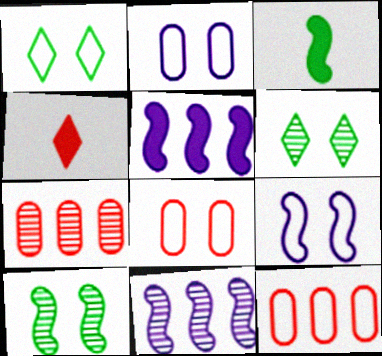[[1, 8, 9]]